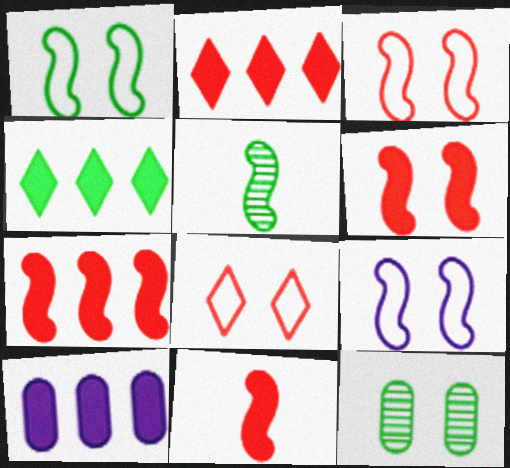[[1, 3, 9], 
[4, 7, 10], 
[5, 7, 9], 
[5, 8, 10], 
[6, 7, 11]]